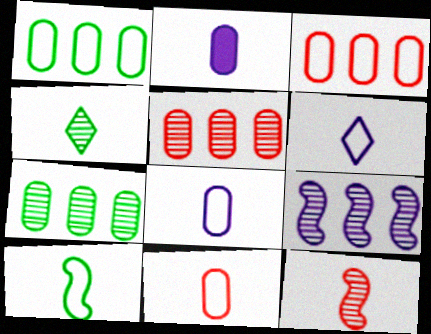[[6, 10, 11]]